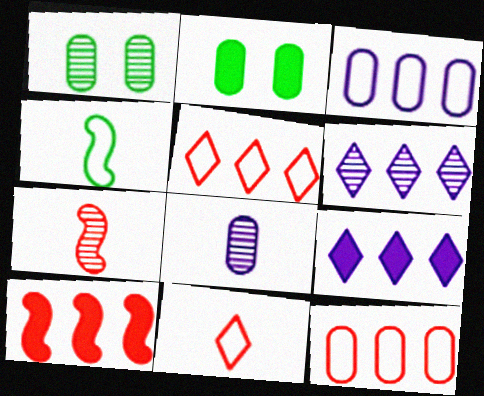[[1, 6, 7], 
[2, 8, 12]]